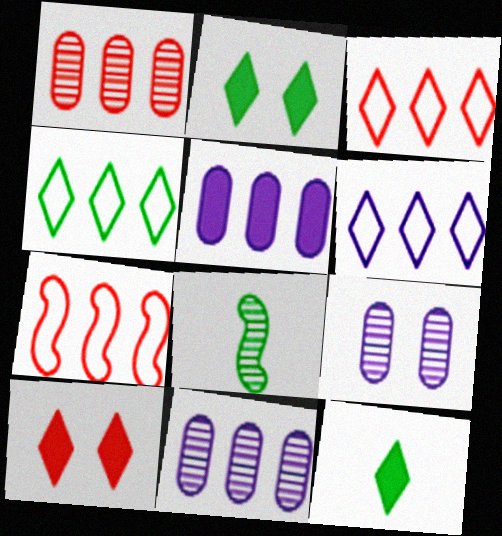[[3, 4, 6], 
[7, 9, 12]]